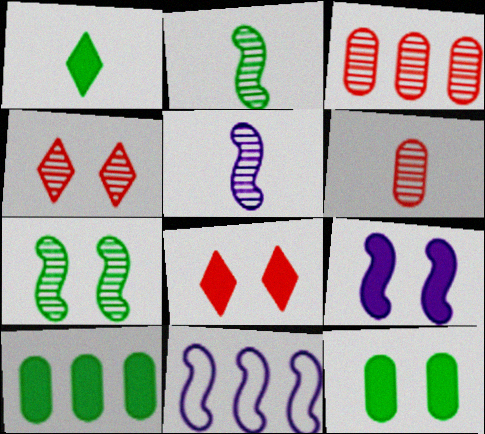[[5, 9, 11], 
[8, 9, 12]]